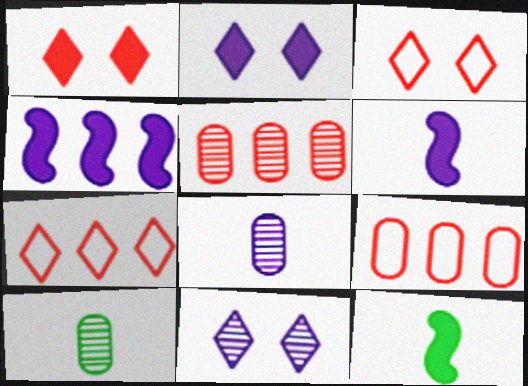[[3, 4, 10], 
[9, 11, 12]]